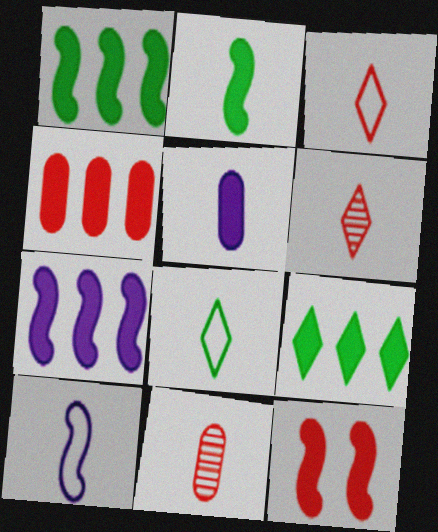[[2, 7, 12], 
[4, 7, 9], 
[5, 9, 12]]